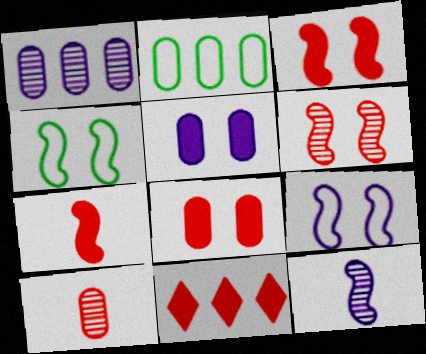[[2, 5, 10], 
[7, 8, 11]]